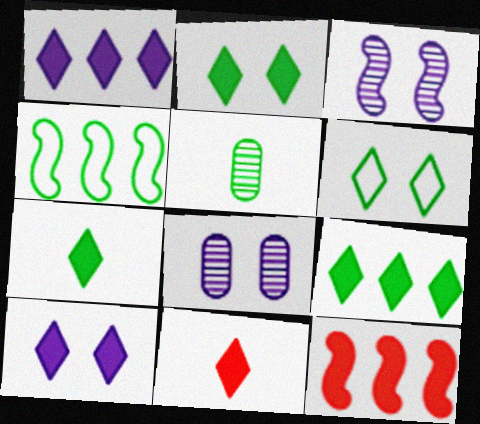[[1, 2, 11], 
[2, 4, 5], 
[2, 7, 9], 
[4, 8, 11], 
[9, 10, 11]]